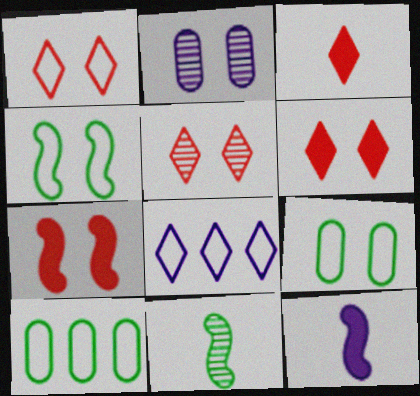[[1, 5, 6], 
[2, 4, 6], 
[2, 8, 12], 
[5, 10, 12]]